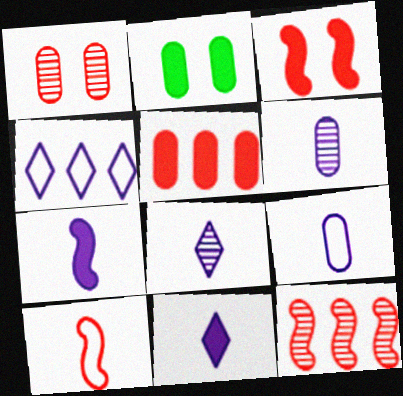[[3, 10, 12], 
[7, 8, 9]]